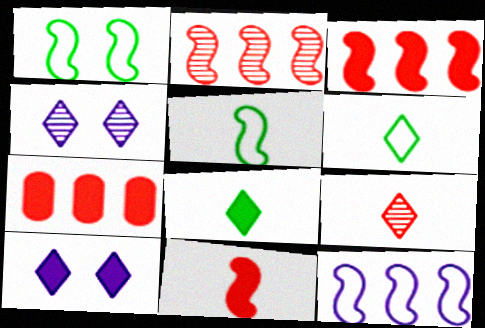[[4, 5, 7]]